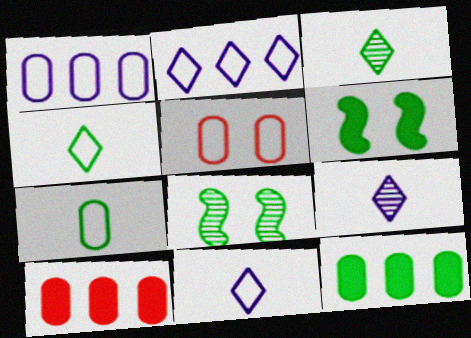[[1, 5, 7], 
[4, 8, 12], 
[8, 10, 11]]